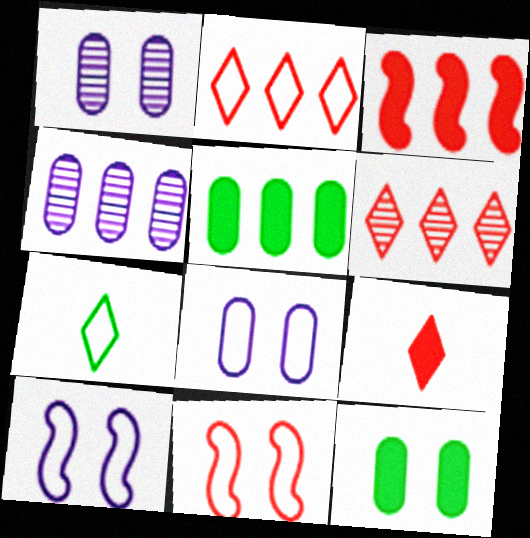[[1, 3, 7]]